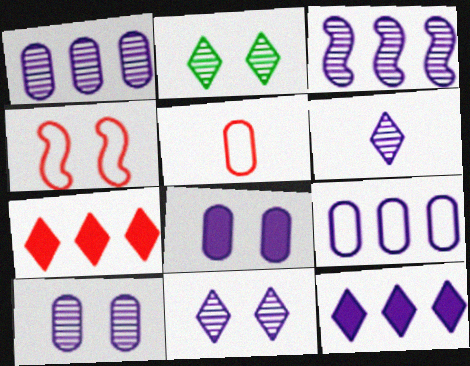[[2, 4, 8], 
[3, 6, 10], 
[3, 9, 12]]